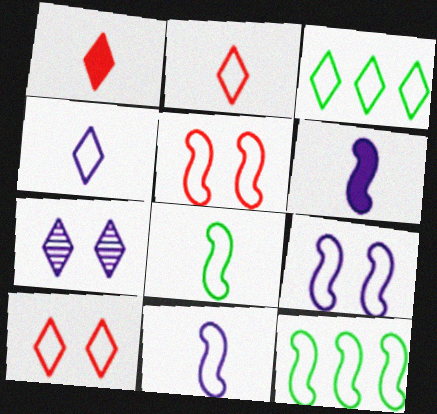[[1, 3, 7], 
[3, 4, 10], 
[5, 11, 12]]